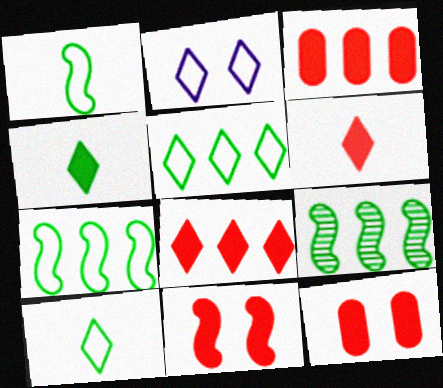[[3, 6, 11]]